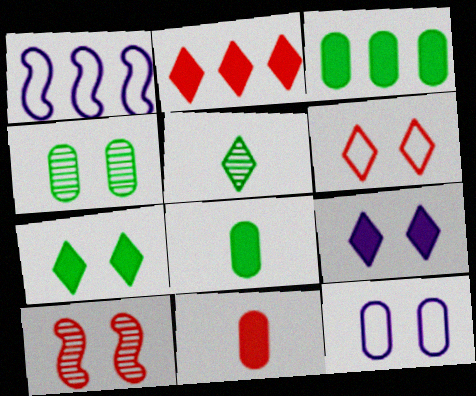[[7, 10, 12]]